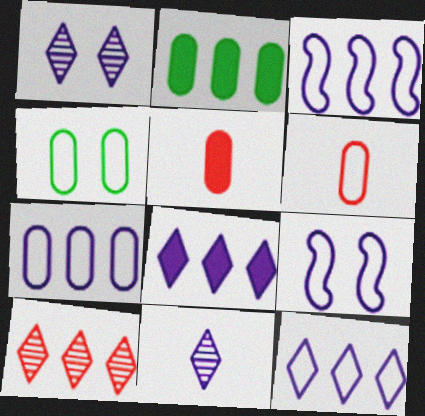[[2, 3, 10], 
[3, 7, 12], 
[4, 6, 7]]